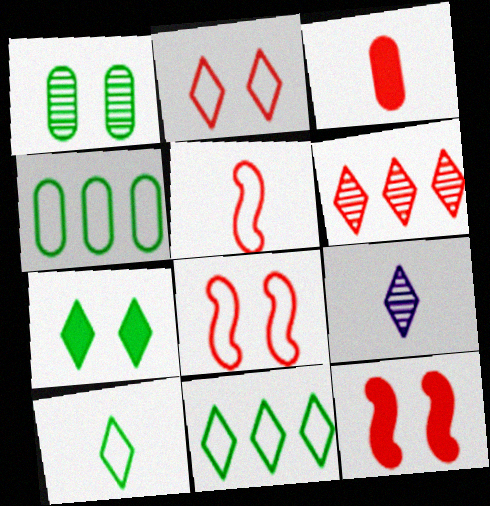[[3, 6, 8], 
[4, 9, 12]]